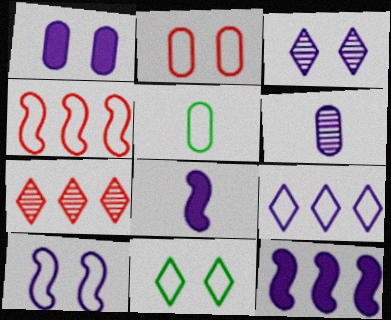[[1, 3, 10], 
[2, 10, 11]]